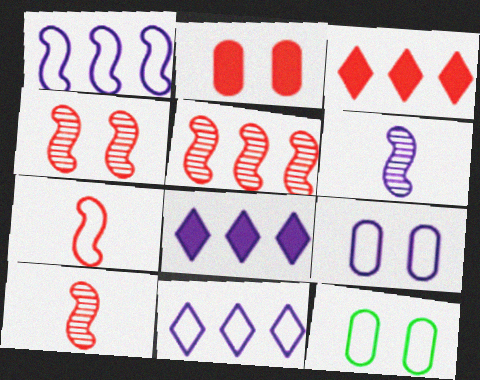[[3, 6, 12], 
[4, 5, 10], 
[6, 8, 9], 
[7, 11, 12], 
[8, 10, 12]]